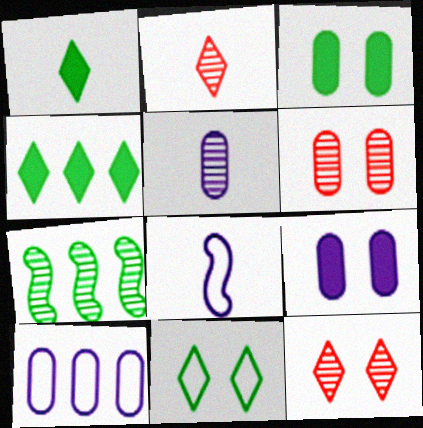[[4, 6, 8], 
[5, 7, 12], 
[5, 9, 10]]